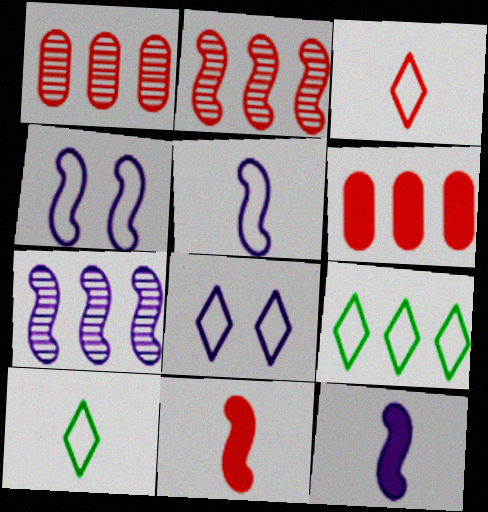[[3, 8, 9], 
[4, 7, 12], 
[6, 7, 9]]